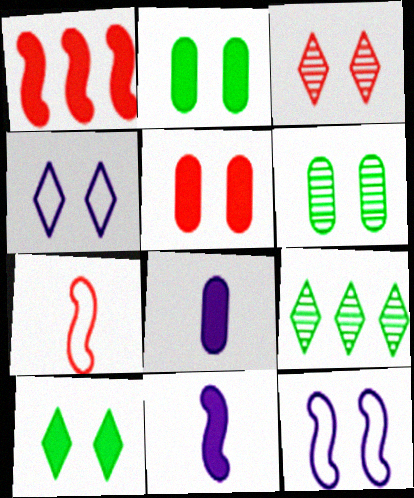[[1, 8, 10], 
[2, 3, 12], 
[3, 4, 10]]